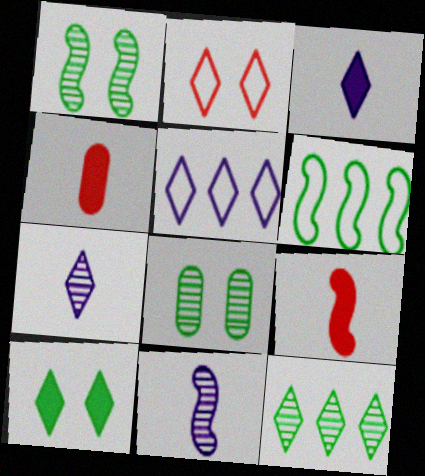[[1, 4, 5], 
[2, 3, 12], 
[5, 8, 9]]